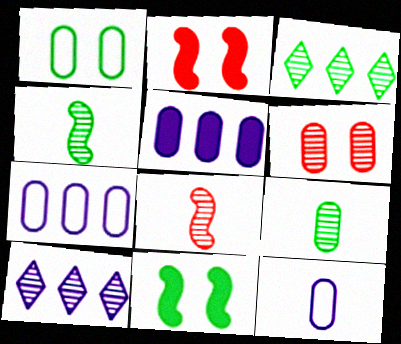[[2, 3, 12], 
[4, 6, 10]]